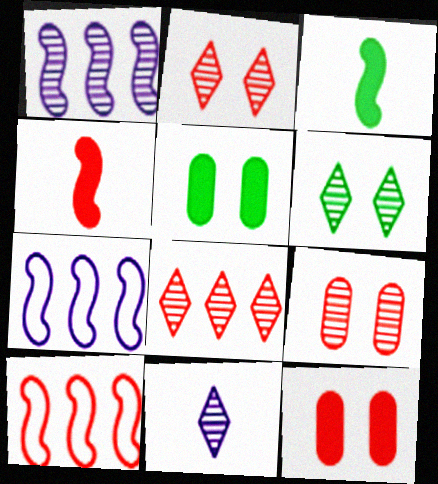[[5, 10, 11], 
[6, 8, 11]]